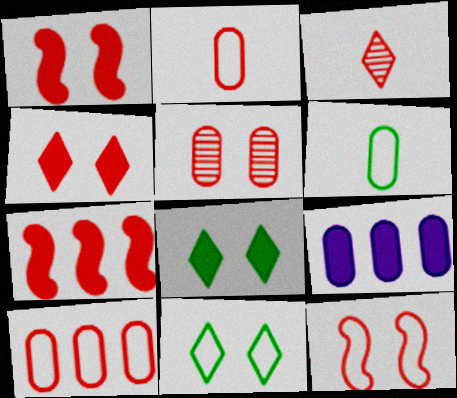[[1, 3, 10], 
[4, 5, 12], 
[5, 6, 9]]